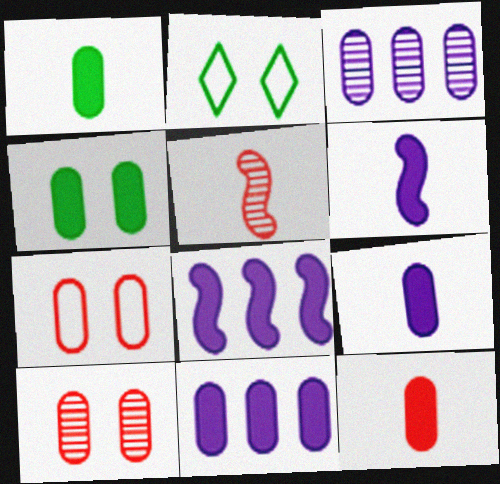[[1, 3, 7], 
[1, 9, 12], 
[2, 5, 11], 
[4, 11, 12]]